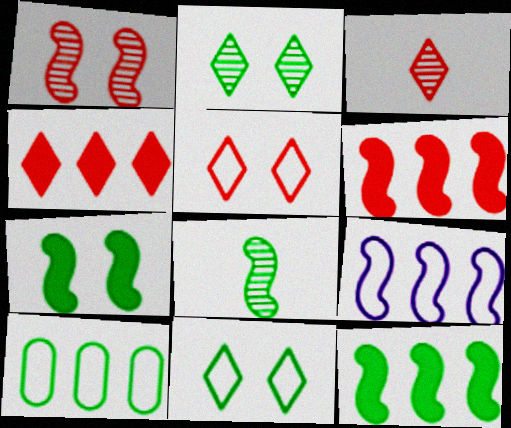[[3, 4, 5]]